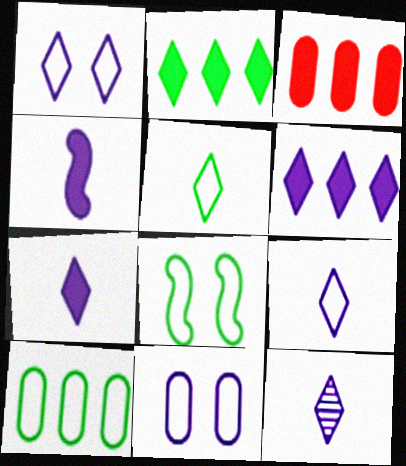[[1, 6, 12], 
[3, 8, 12], 
[5, 8, 10], 
[7, 9, 12]]